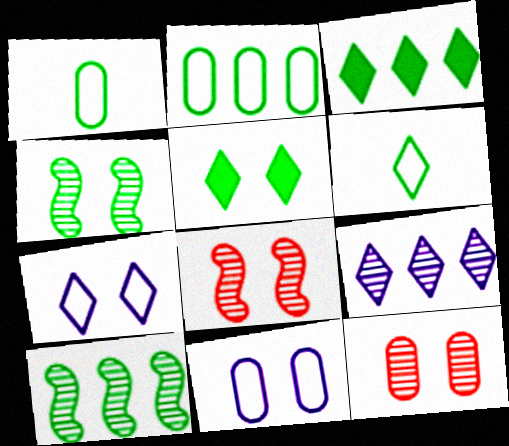[[1, 3, 4], 
[1, 5, 10], 
[2, 3, 10], 
[5, 8, 11]]